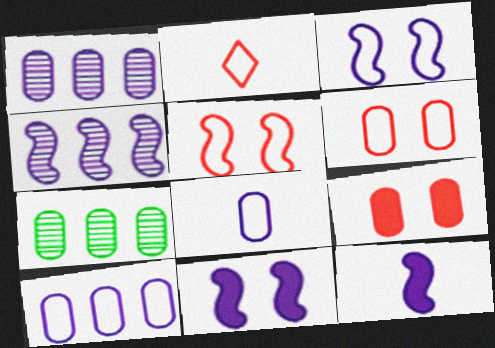[[2, 7, 11], 
[3, 4, 12], 
[7, 8, 9]]